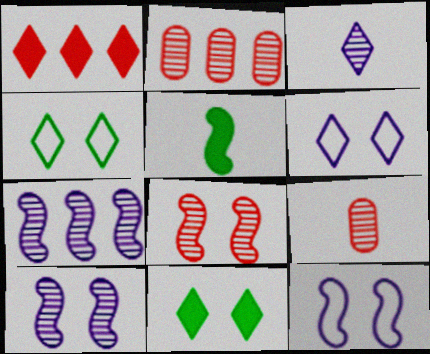[[1, 3, 4], 
[2, 5, 6]]